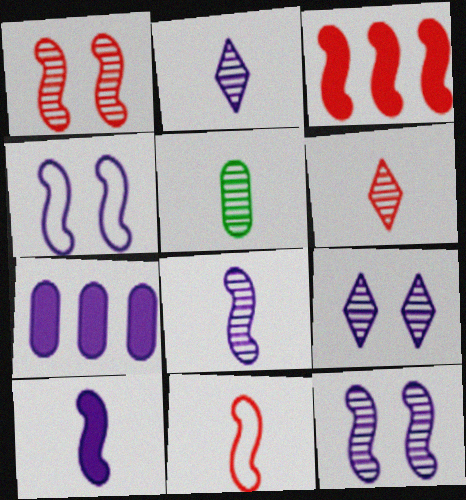[[1, 3, 11], 
[2, 4, 7], 
[5, 6, 8]]